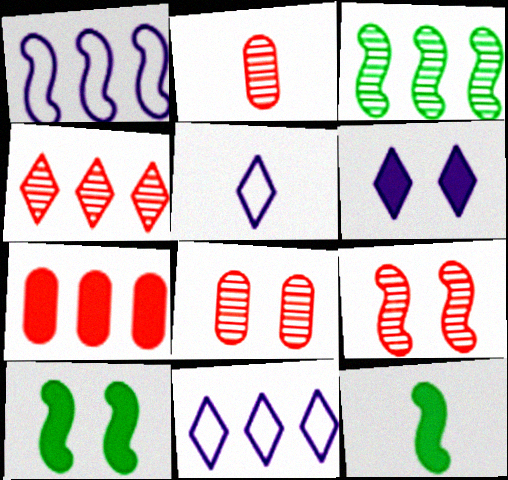[[1, 9, 12], 
[2, 4, 9], 
[2, 5, 12], 
[2, 10, 11], 
[3, 7, 11], 
[6, 7, 12], 
[8, 11, 12]]